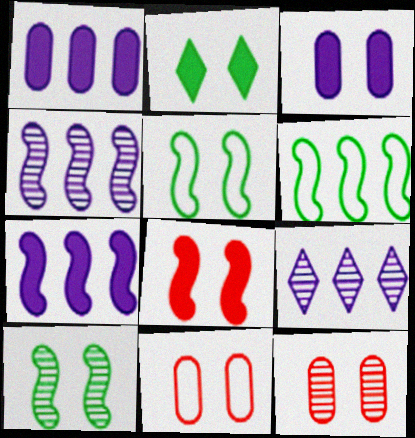[[2, 3, 8]]